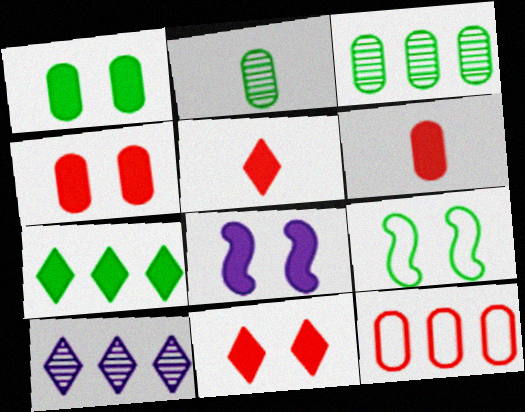[[1, 8, 11], 
[2, 7, 9], 
[6, 7, 8], 
[6, 9, 10]]